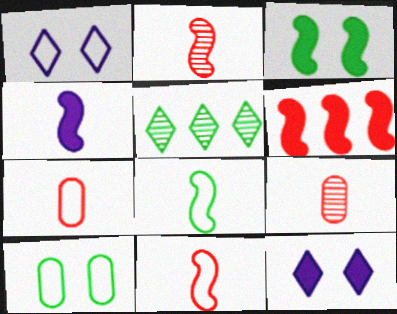[[2, 4, 8], 
[3, 4, 6]]